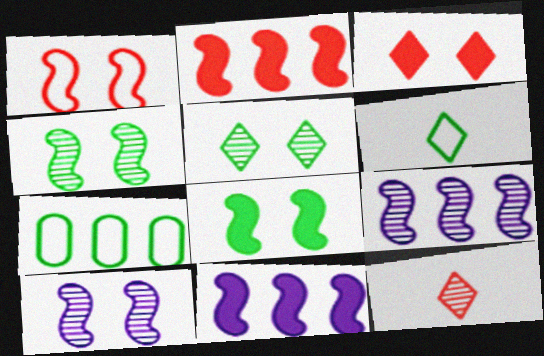[[1, 8, 10]]